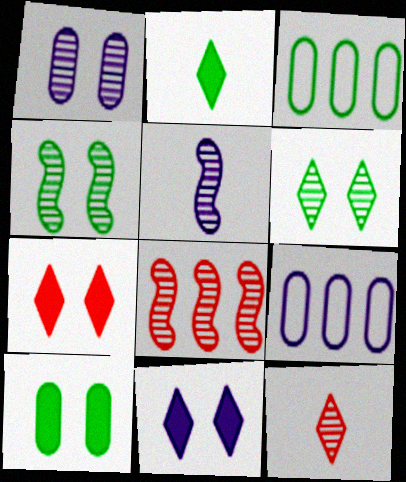[[2, 3, 4], 
[3, 5, 7], 
[4, 5, 8], 
[5, 9, 11]]